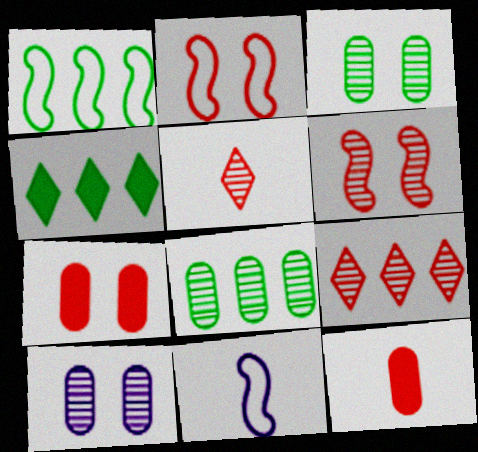[[1, 2, 11], 
[1, 4, 8], 
[2, 9, 12]]